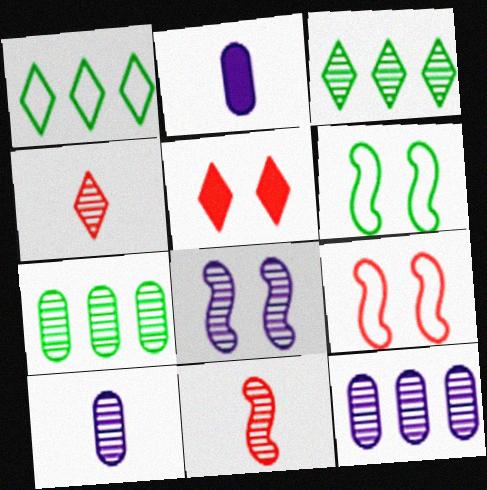[[2, 3, 9], 
[4, 7, 8]]